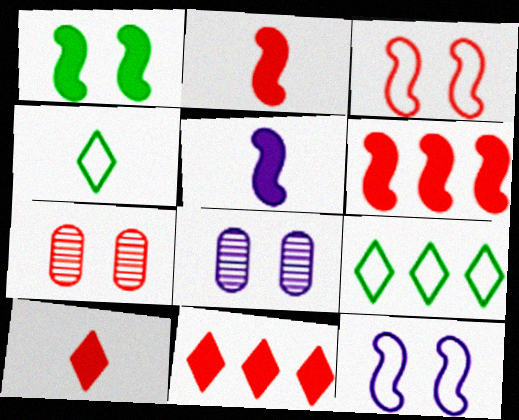[[1, 5, 6], 
[2, 8, 9], 
[4, 6, 8], 
[5, 7, 9]]